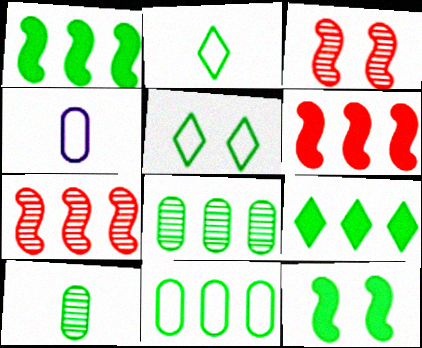[[1, 5, 10], 
[2, 8, 12], 
[3, 4, 9]]